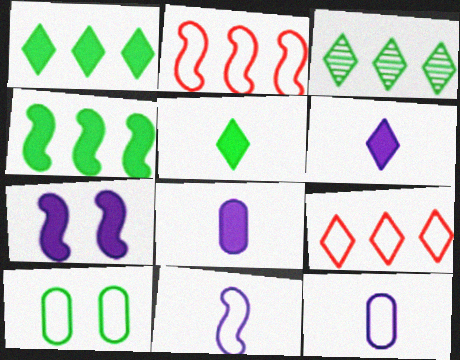[[9, 10, 11]]